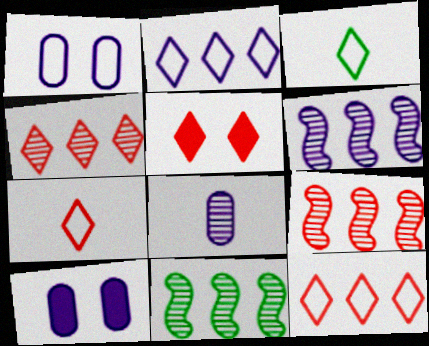[[3, 9, 10], 
[4, 5, 7], 
[6, 9, 11], 
[7, 10, 11]]